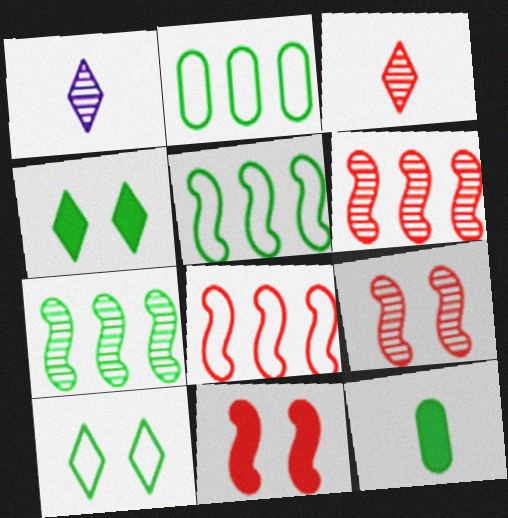[[1, 2, 11], 
[7, 10, 12]]